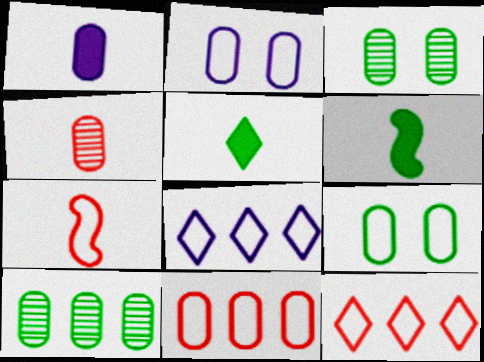[[1, 3, 11], 
[7, 8, 9]]